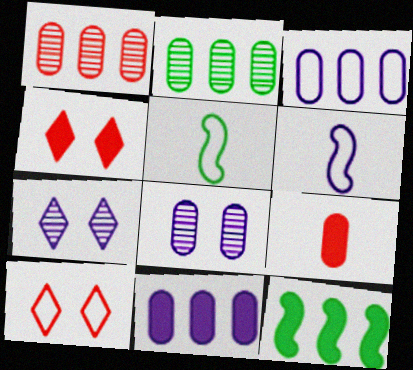[[2, 4, 6], 
[3, 5, 10], 
[6, 7, 11]]